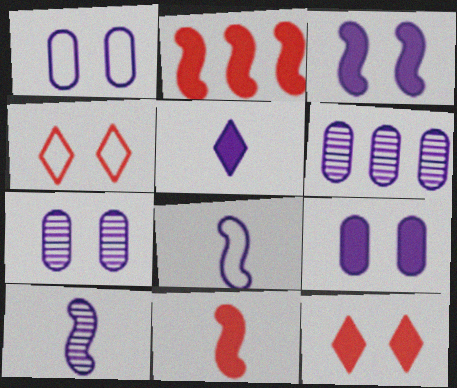[[1, 7, 9]]